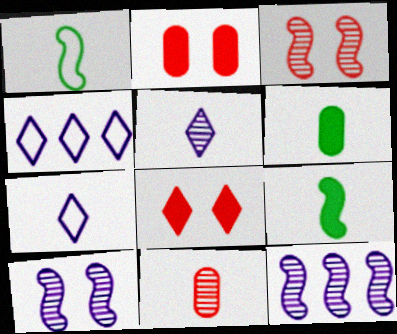[[3, 4, 6], 
[7, 9, 11]]